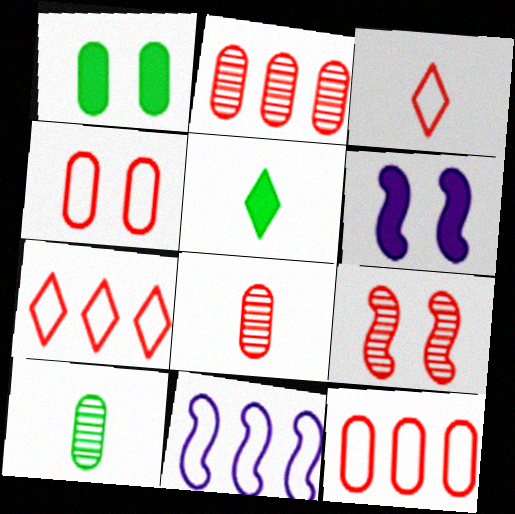[[6, 7, 10]]